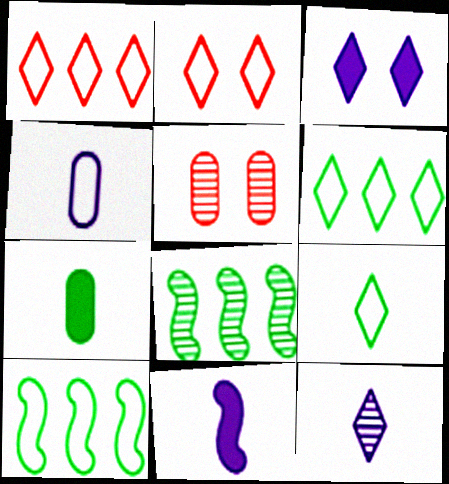[[2, 4, 10], 
[4, 11, 12], 
[5, 6, 11], 
[5, 8, 12]]